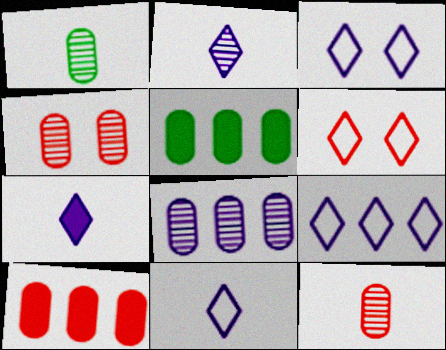[[1, 4, 8], 
[2, 7, 11], 
[3, 9, 11]]